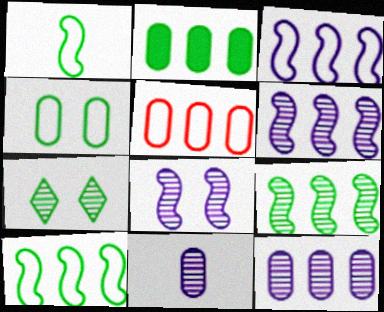[[1, 2, 7], 
[2, 5, 12]]